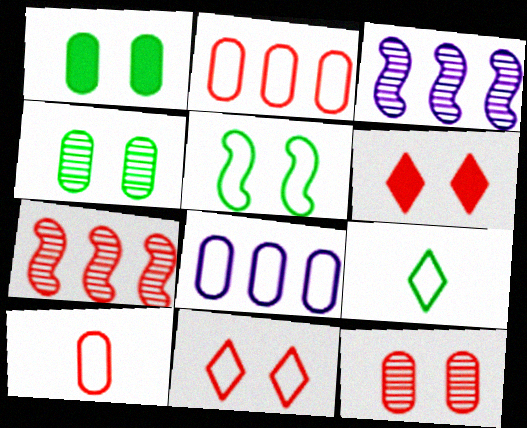[[6, 7, 10]]